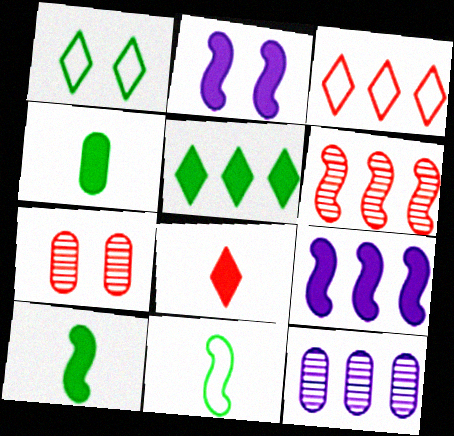[[1, 2, 7], 
[2, 6, 11]]